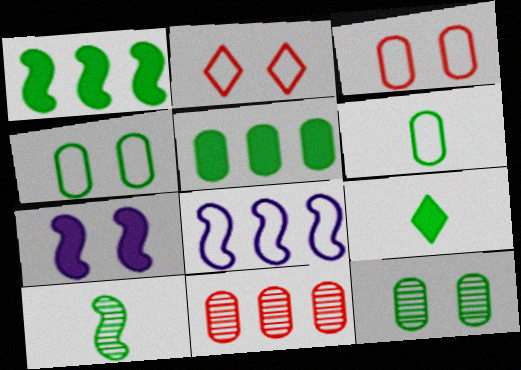[[2, 6, 8], 
[2, 7, 12], 
[5, 6, 12], 
[6, 9, 10]]